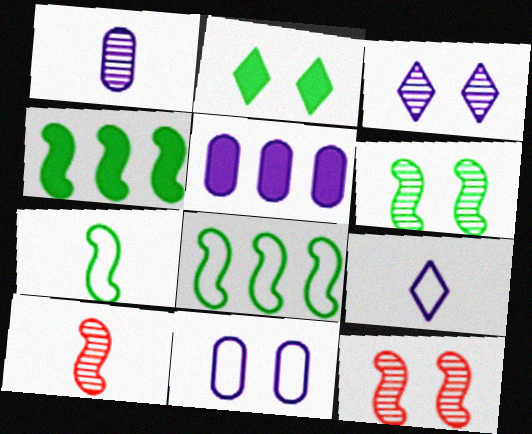[[1, 5, 11], 
[2, 11, 12], 
[4, 6, 7]]